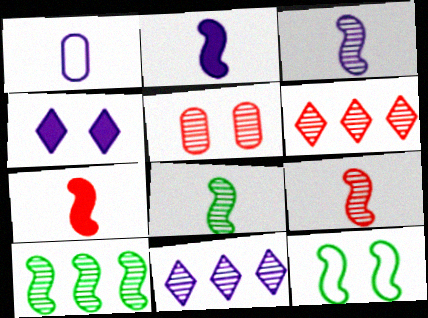[[3, 8, 9], 
[4, 5, 12], 
[5, 6, 9], 
[5, 8, 11]]